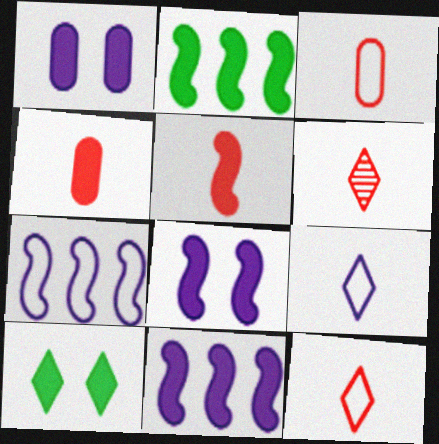[[2, 5, 8], 
[3, 5, 6], 
[4, 10, 11]]